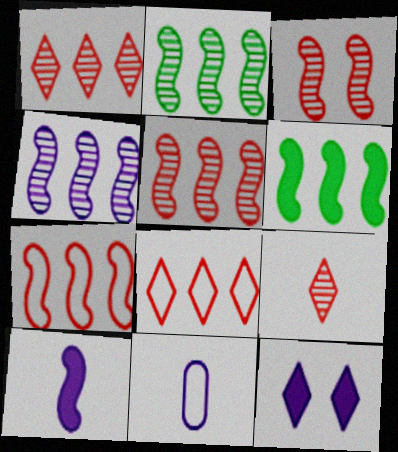[[2, 4, 5], 
[4, 6, 7], 
[4, 11, 12]]